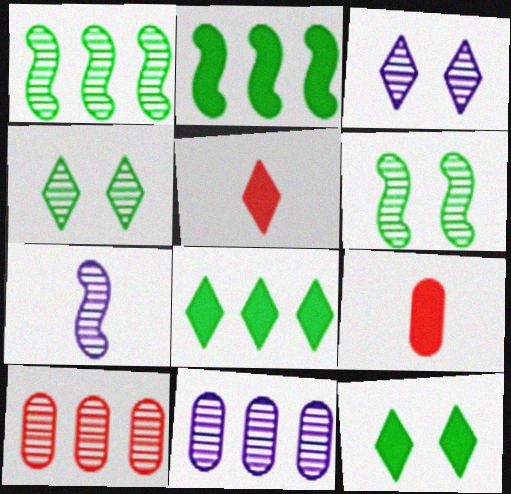[[3, 7, 11], 
[4, 7, 10]]